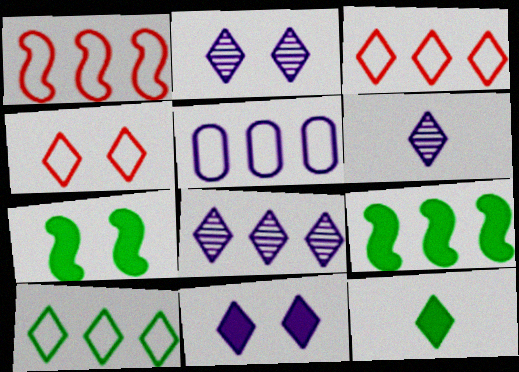[[1, 5, 10], 
[2, 3, 12], 
[2, 6, 8], 
[4, 8, 12]]